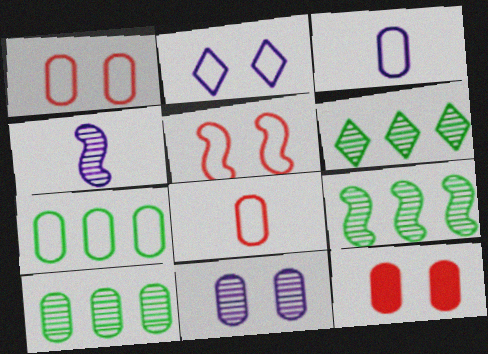[[1, 3, 7], 
[3, 10, 12], 
[6, 9, 10]]